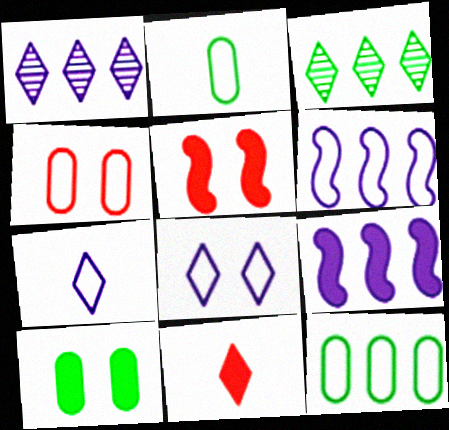[[1, 2, 5], 
[3, 8, 11], 
[9, 10, 11]]